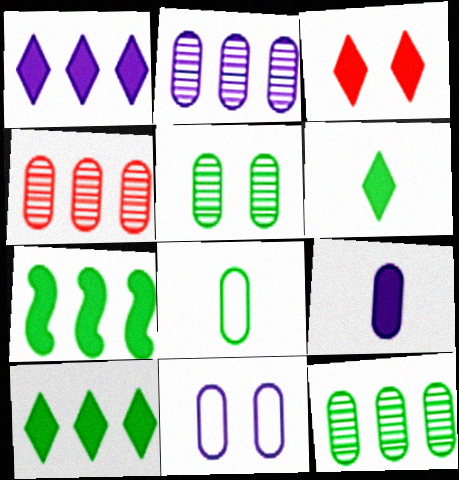[[1, 3, 6], 
[2, 4, 12], 
[2, 9, 11], 
[3, 7, 9]]